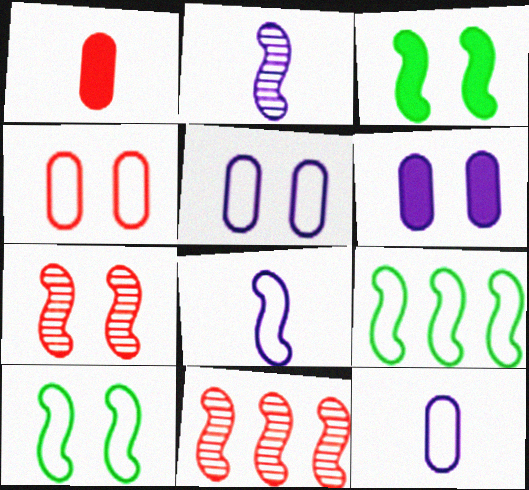[[3, 8, 11]]